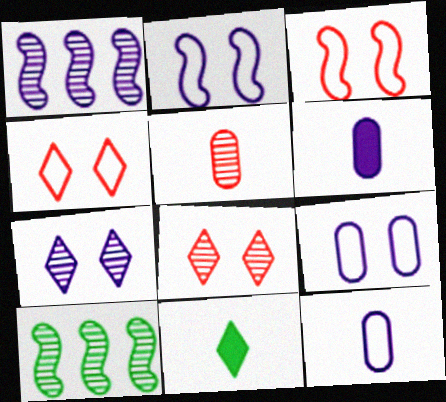[[4, 6, 10], 
[5, 7, 10]]